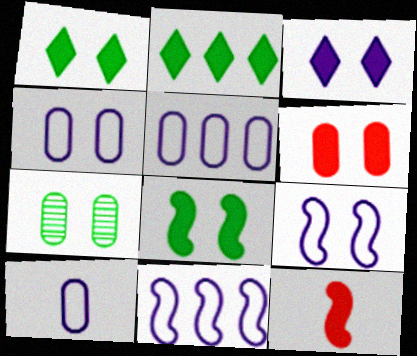[[3, 6, 8], 
[4, 5, 10], 
[4, 6, 7]]